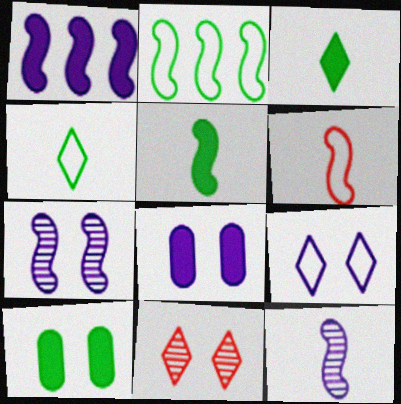[[5, 6, 12], 
[7, 8, 9]]